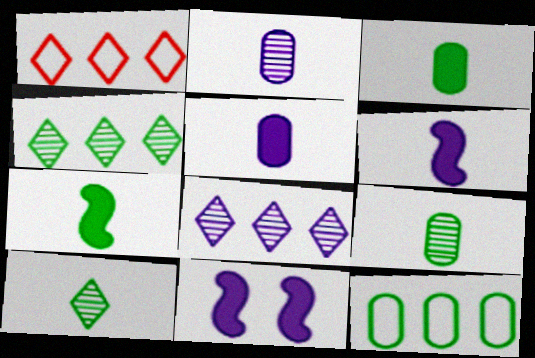[[1, 9, 11]]